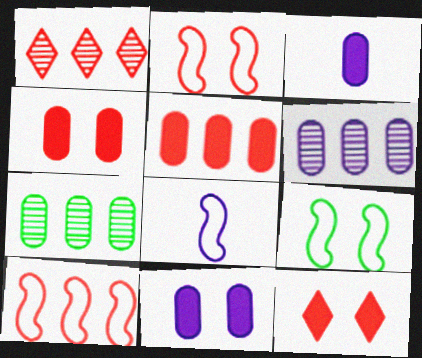[[1, 3, 9], 
[1, 5, 10], 
[7, 8, 12], 
[8, 9, 10]]